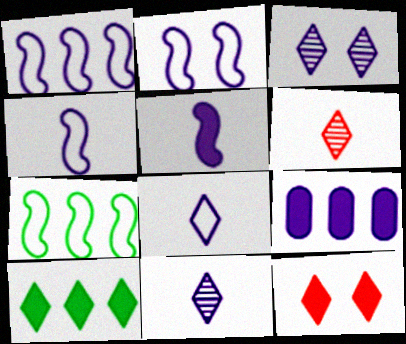[[1, 2, 4], 
[2, 9, 11], 
[3, 4, 9]]